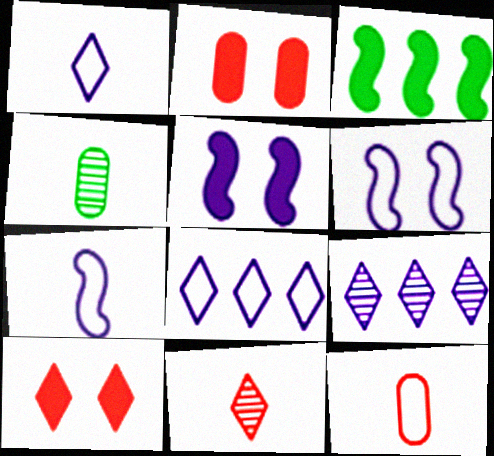[]